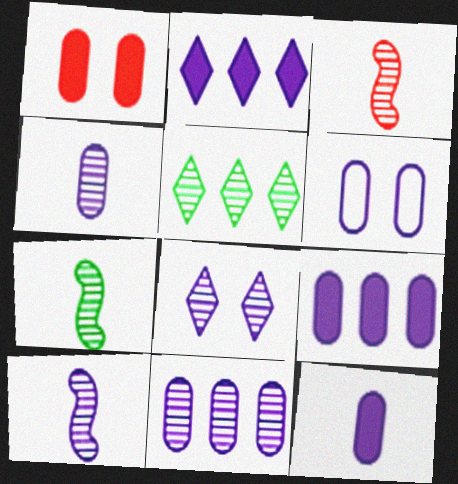[[2, 6, 10], 
[3, 7, 10], 
[4, 6, 9], 
[6, 11, 12], 
[8, 10, 11]]